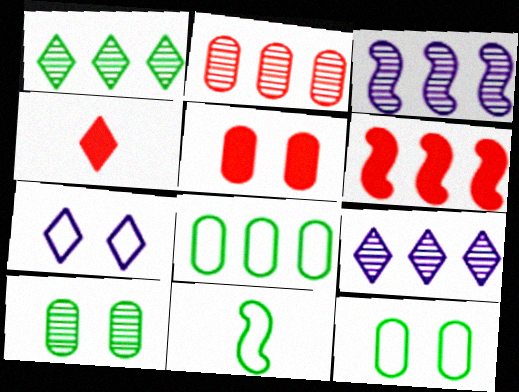[[1, 2, 3], 
[1, 4, 7], 
[3, 4, 12], 
[4, 5, 6], 
[5, 9, 11], 
[6, 8, 9]]